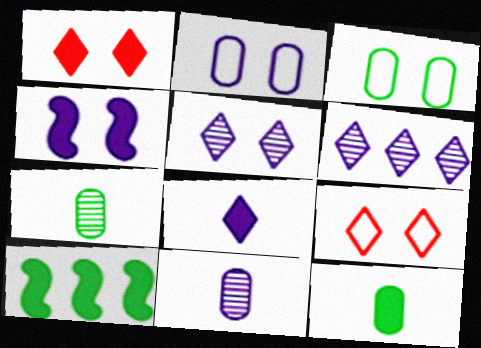[[2, 4, 5], 
[9, 10, 11]]